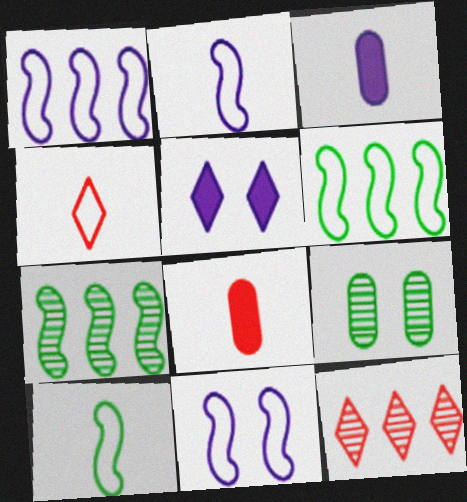[[1, 2, 11]]